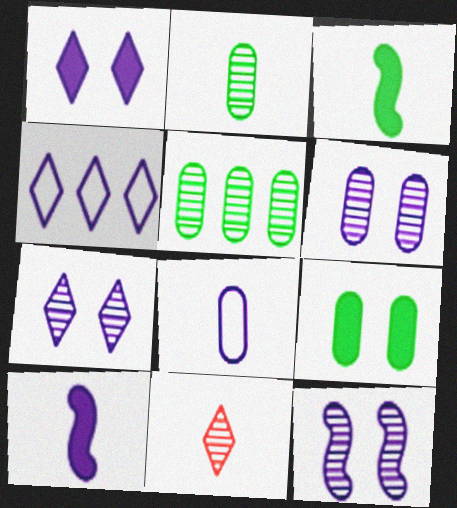[[3, 8, 11], 
[4, 6, 10], 
[5, 11, 12], 
[6, 7, 12]]